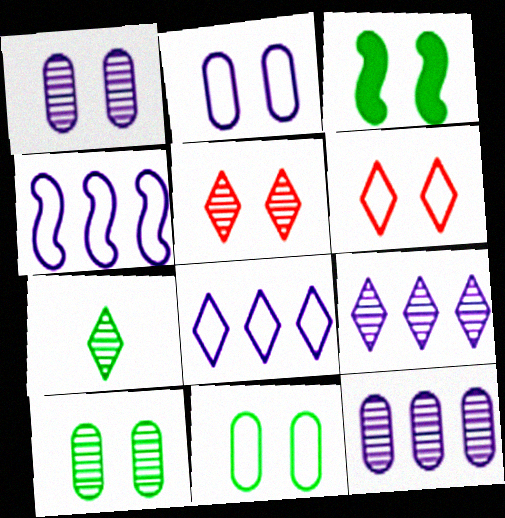[[1, 3, 6], 
[2, 3, 5], 
[5, 7, 9]]